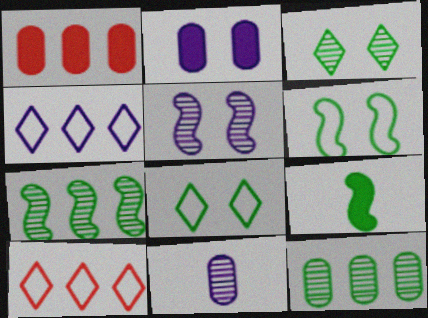[[1, 4, 7], 
[6, 7, 9], 
[8, 9, 12]]